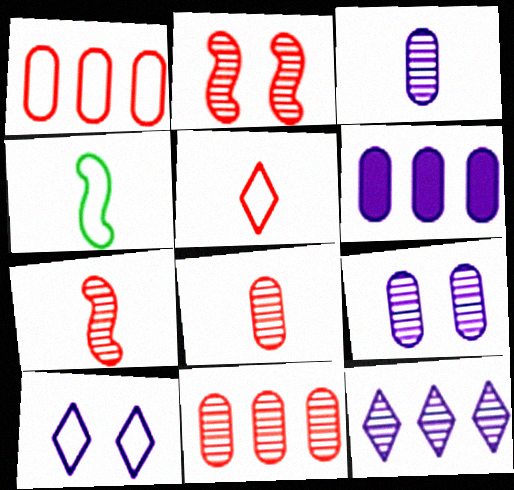[[1, 4, 10]]